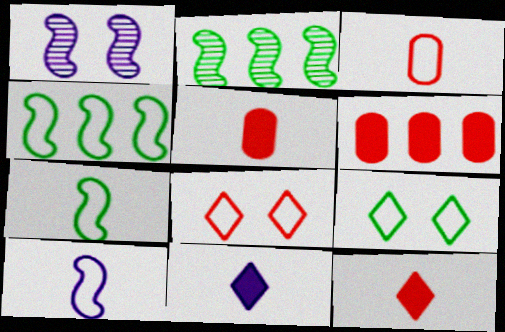[]